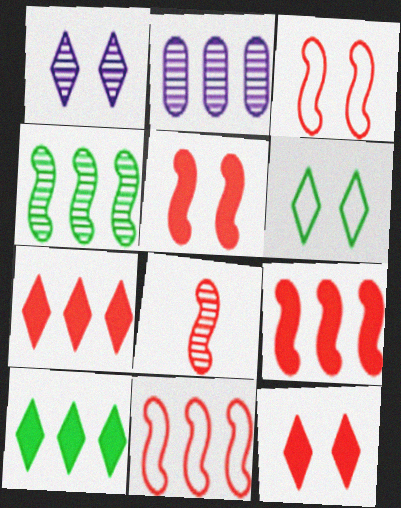[[1, 6, 12], 
[2, 10, 11], 
[3, 8, 9], 
[5, 8, 11]]